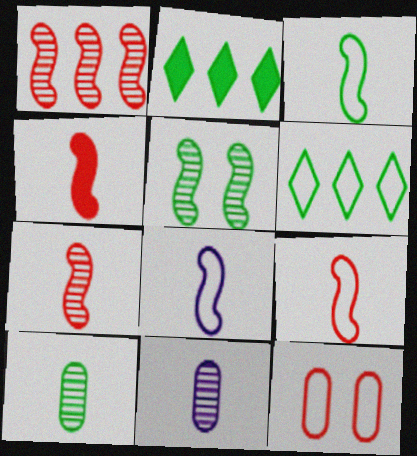[[3, 8, 9], 
[4, 7, 9], 
[6, 8, 12]]